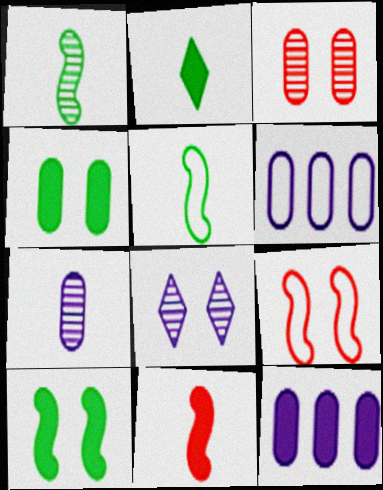[[4, 8, 9]]